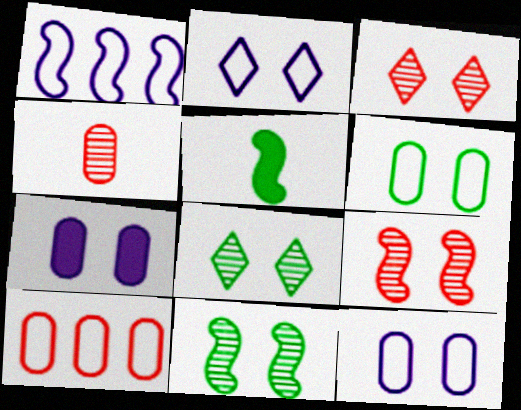[[1, 5, 9]]